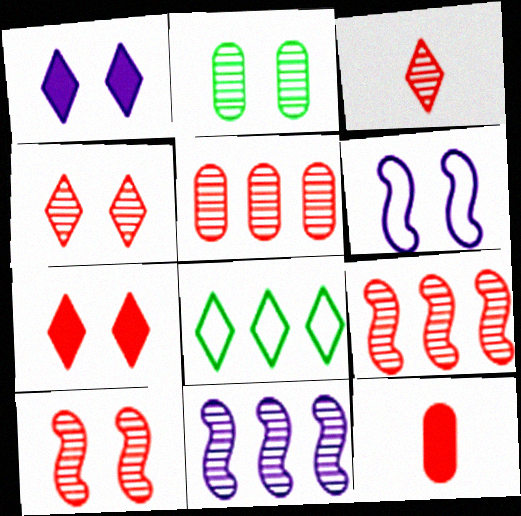[[1, 3, 8], 
[2, 3, 11], 
[2, 6, 7], 
[3, 5, 10]]